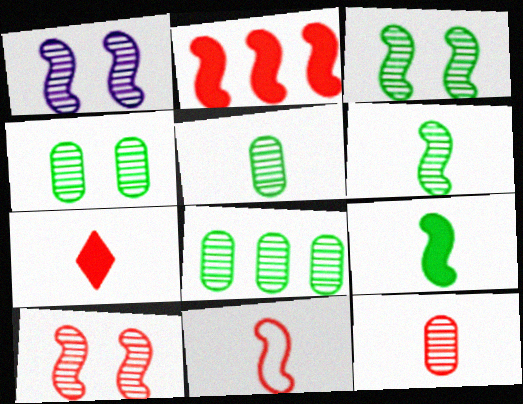[[1, 3, 10], 
[2, 10, 11], 
[4, 5, 8], 
[7, 11, 12]]